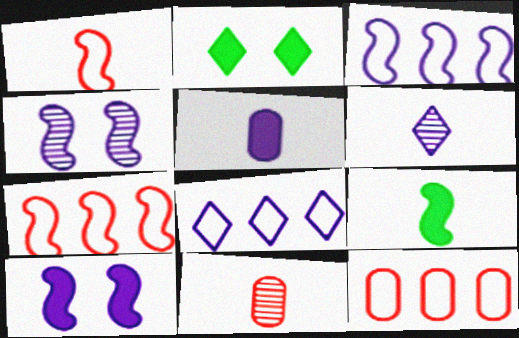[[2, 3, 11], 
[4, 5, 8], 
[4, 7, 9]]